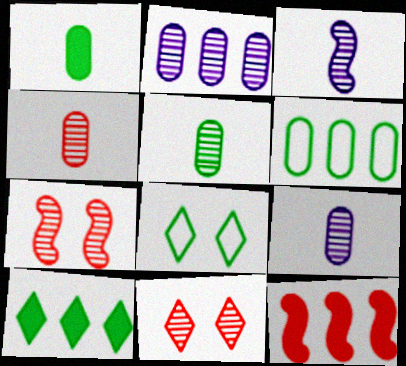[[4, 5, 9], 
[8, 9, 12]]